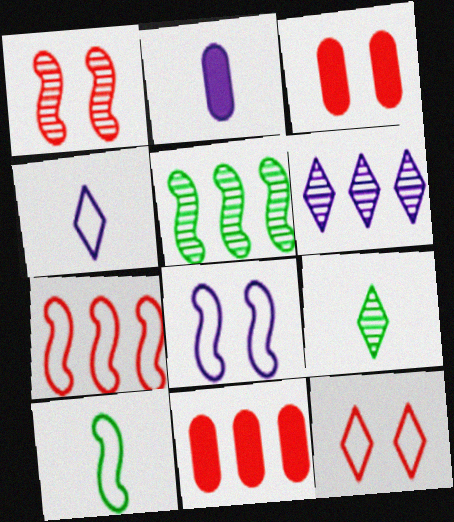[[1, 3, 12], 
[2, 5, 12], 
[2, 6, 8], 
[3, 4, 5], 
[3, 6, 10], 
[7, 8, 10], 
[8, 9, 11]]